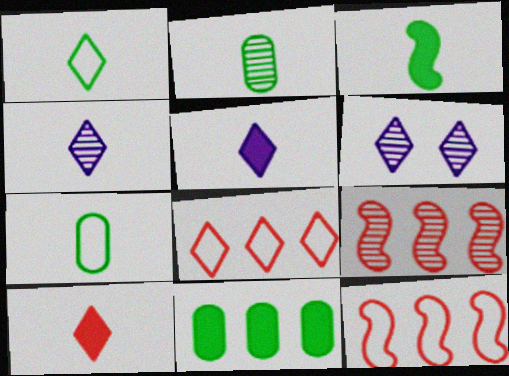[[1, 2, 3], 
[1, 4, 10], 
[2, 6, 9]]